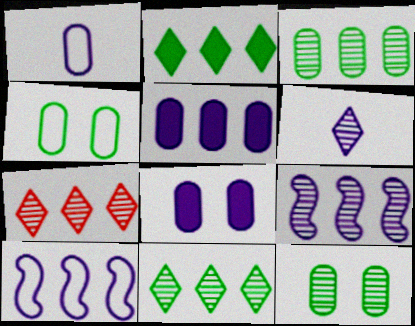[[3, 7, 9], 
[6, 8, 10]]